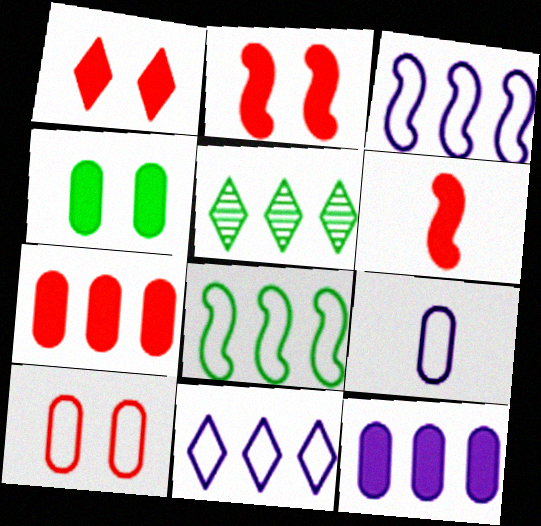[[1, 6, 7], 
[2, 5, 9], 
[3, 5, 7]]